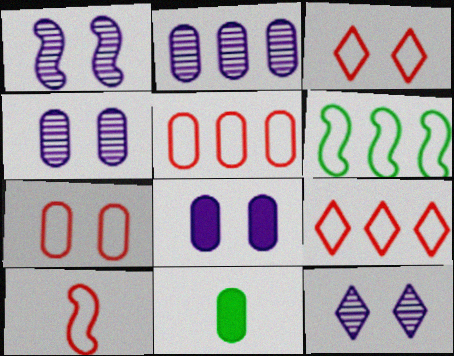[[1, 4, 12], 
[1, 9, 11], 
[2, 7, 11], 
[3, 5, 10], 
[4, 5, 11], 
[7, 9, 10]]